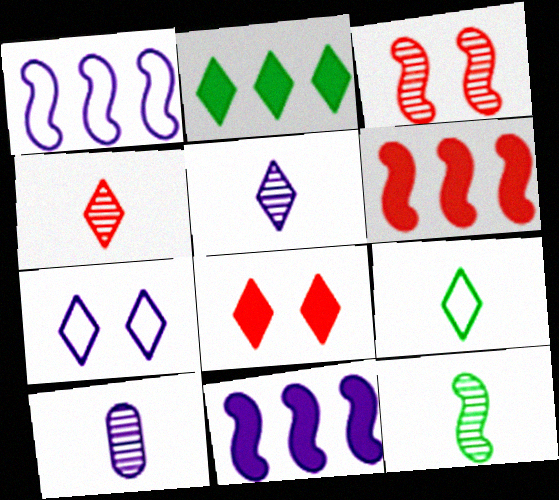[[2, 4, 7], 
[4, 10, 12], 
[7, 10, 11]]